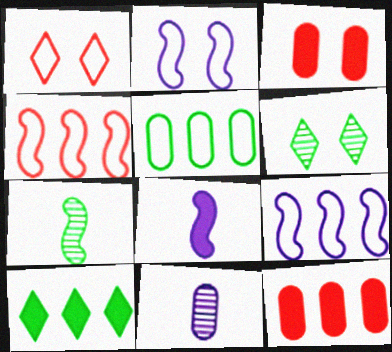[[2, 3, 6], 
[3, 5, 11], 
[3, 8, 10]]